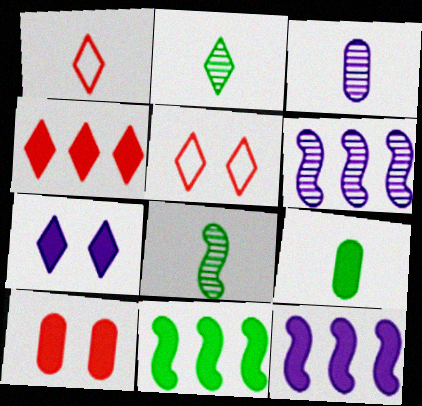[[3, 5, 11], 
[5, 6, 9]]